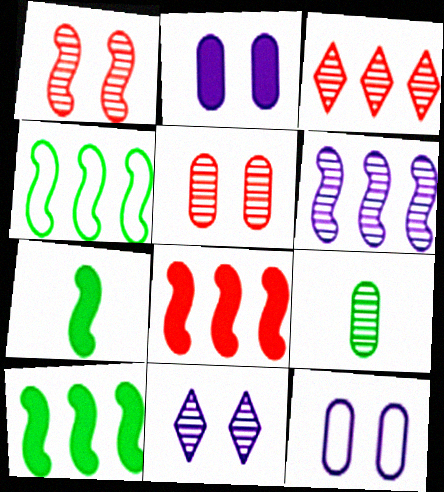[[3, 7, 12], 
[4, 6, 8]]